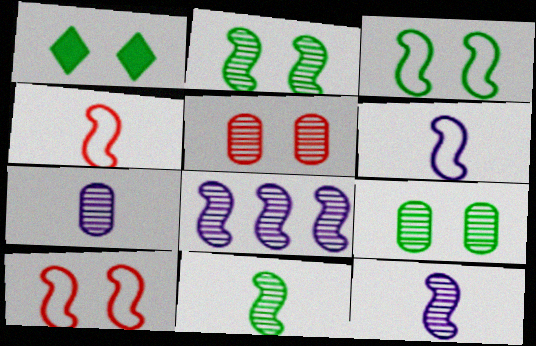[[1, 3, 9]]